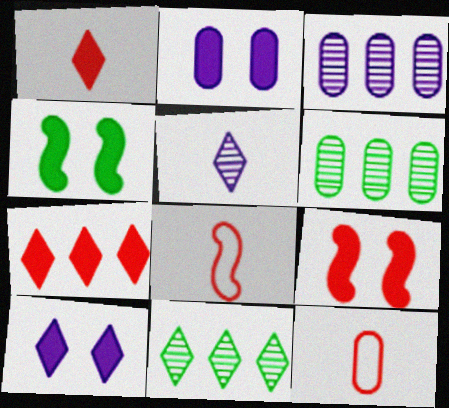[[2, 6, 12], 
[2, 8, 11], 
[6, 8, 10]]